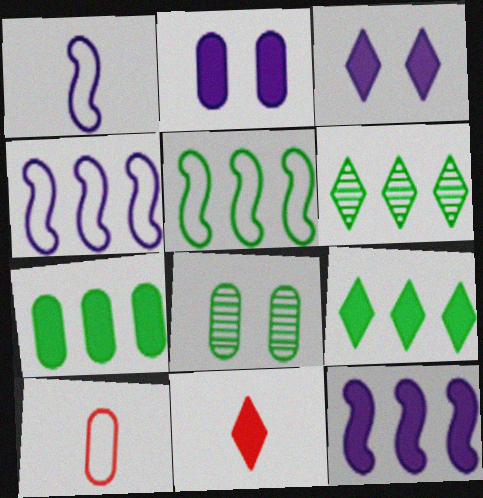[[3, 9, 11], 
[4, 8, 11], 
[5, 6, 7]]